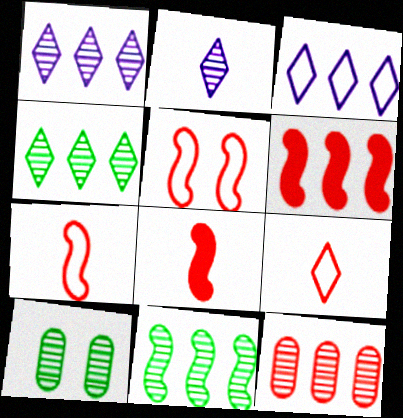[[1, 11, 12], 
[3, 8, 10]]